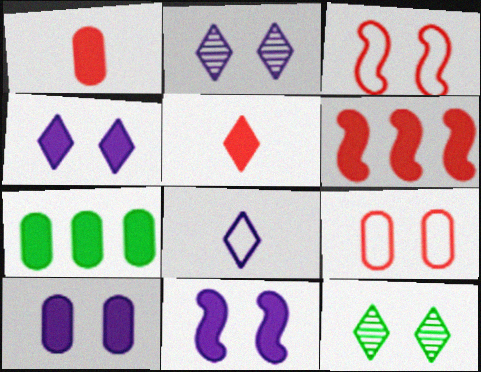[[1, 7, 10], 
[3, 10, 12], 
[4, 10, 11], 
[5, 7, 11], 
[9, 11, 12]]